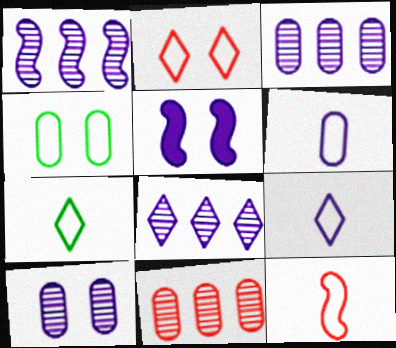[[1, 3, 8], 
[3, 5, 9], 
[5, 6, 8], 
[5, 7, 11], 
[6, 7, 12]]